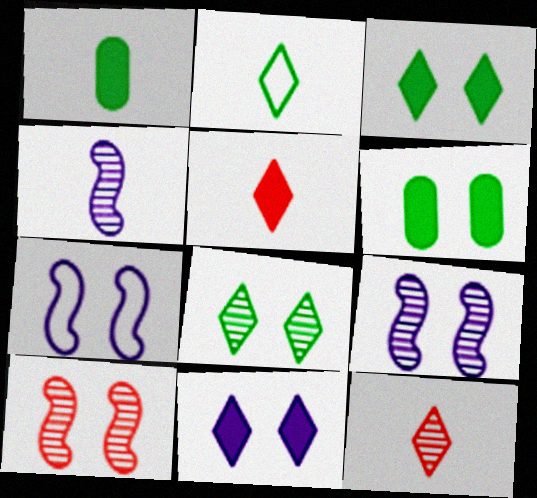[]